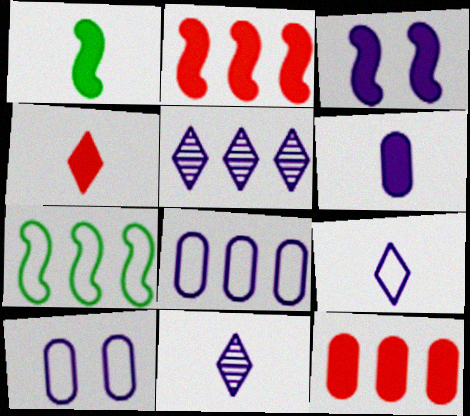[[1, 2, 3], 
[1, 4, 6], 
[3, 8, 11], 
[5, 7, 12]]